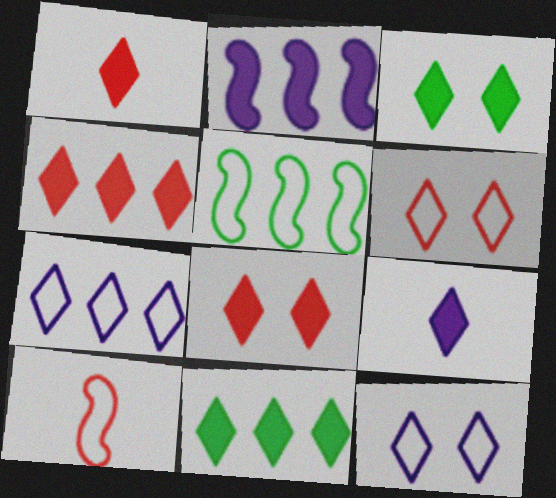[[1, 4, 8], 
[3, 4, 9], 
[8, 9, 11]]